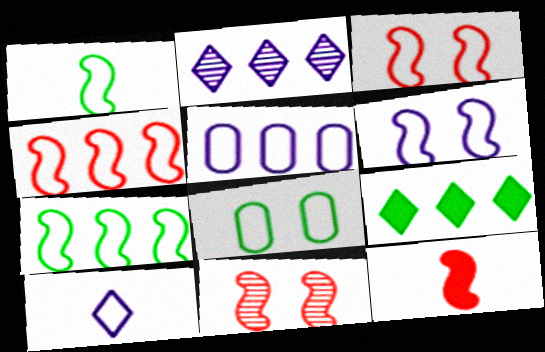[[1, 4, 6], 
[2, 8, 12], 
[4, 8, 10], 
[4, 11, 12], 
[5, 6, 10]]